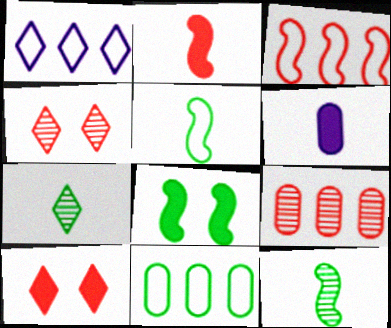[[1, 3, 11], 
[1, 7, 10], 
[7, 8, 11]]